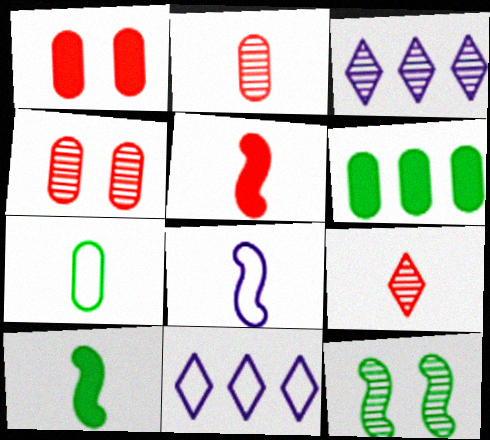[[2, 3, 12], 
[4, 10, 11]]